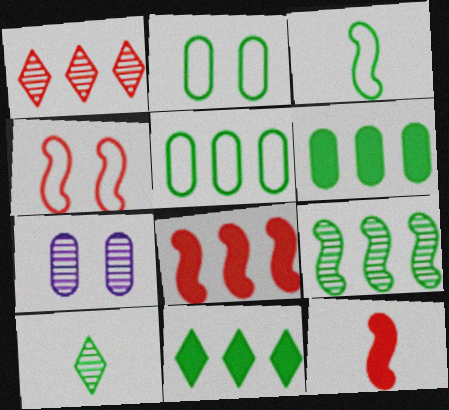[[5, 9, 11]]